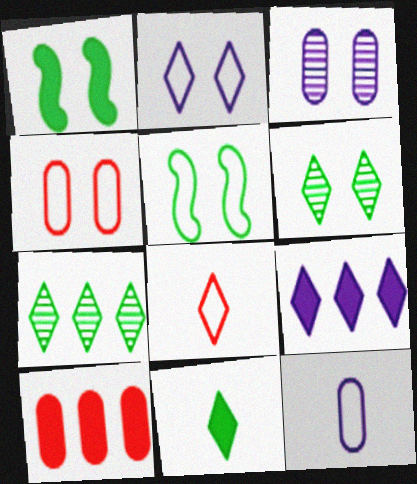[[2, 4, 5], 
[6, 8, 9]]